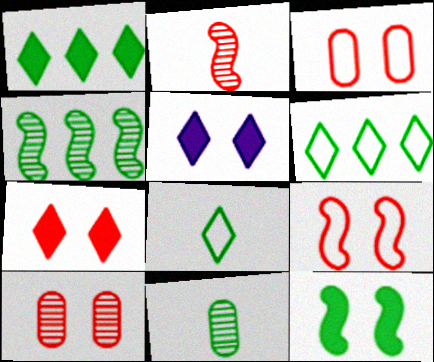[[6, 11, 12], 
[7, 9, 10]]